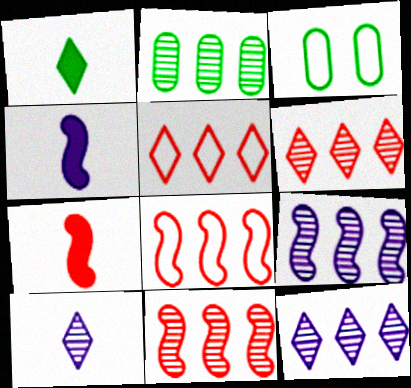[[2, 6, 9], 
[2, 11, 12], 
[3, 4, 6], 
[3, 7, 12]]